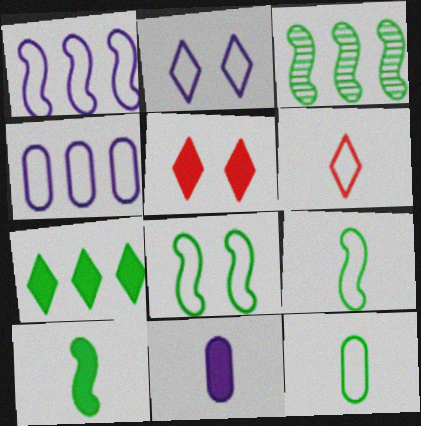[[3, 8, 10], 
[4, 6, 8]]